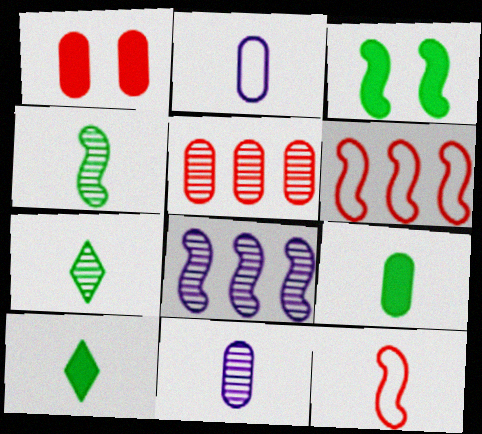[[3, 8, 12], 
[10, 11, 12]]